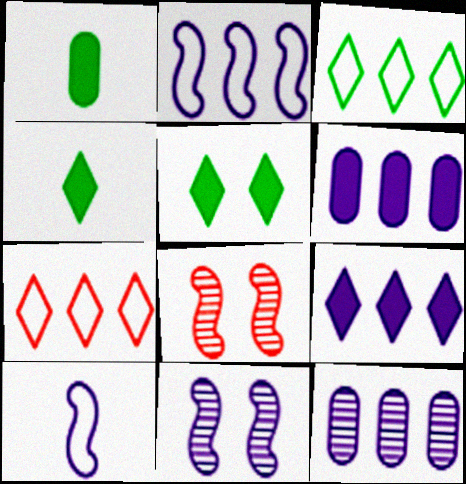[[1, 7, 11], 
[2, 9, 12]]